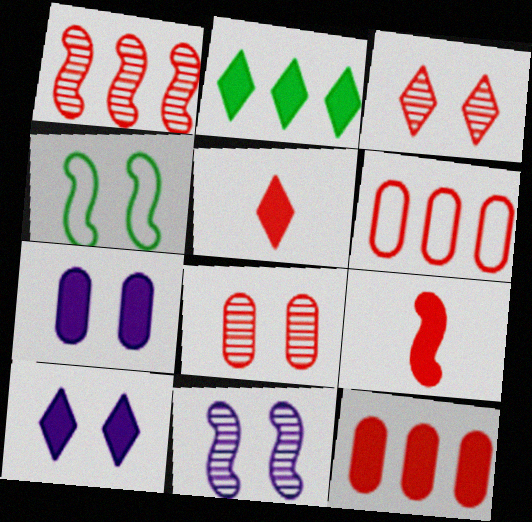[[2, 5, 10], 
[2, 7, 9], 
[3, 4, 7], 
[3, 6, 9], 
[4, 8, 10]]